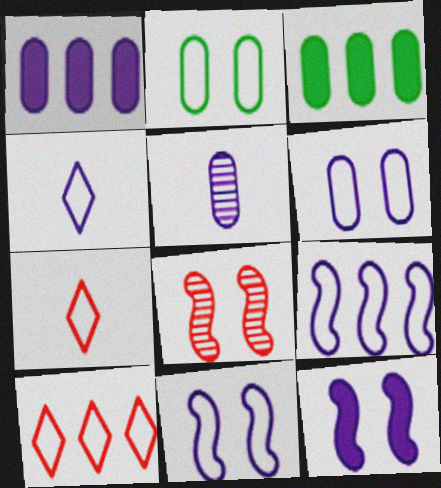[[1, 5, 6], 
[2, 7, 9], 
[3, 4, 8], 
[4, 6, 9]]